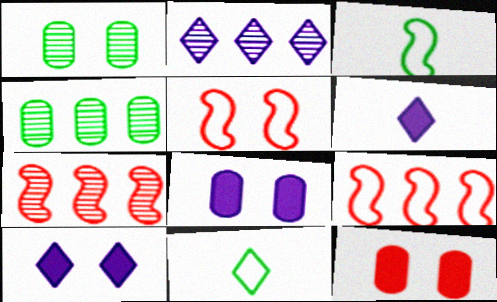[[1, 5, 10], 
[1, 6, 9], 
[2, 3, 12], 
[2, 4, 7], 
[4, 5, 6], 
[7, 8, 11]]